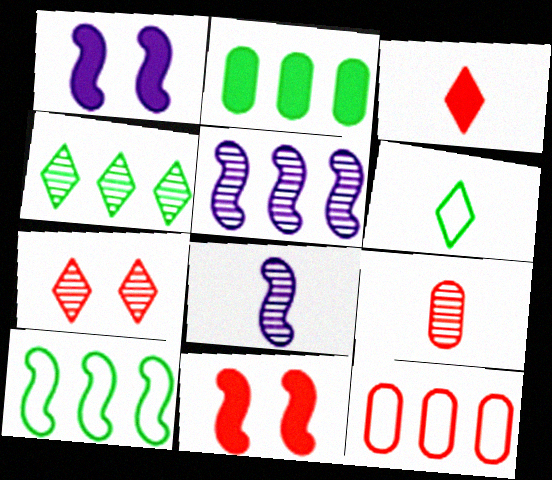[[1, 2, 3], 
[2, 4, 10], 
[8, 10, 11]]